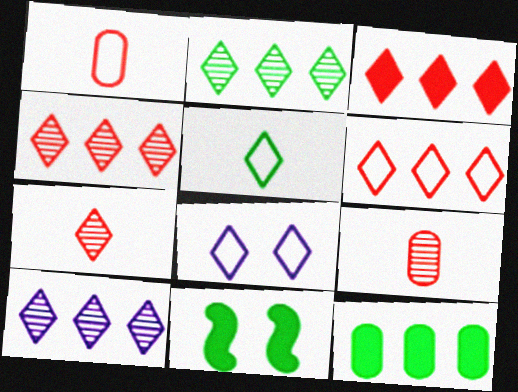[[1, 10, 11], 
[2, 4, 10], 
[3, 4, 6], 
[5, 6, 8]]